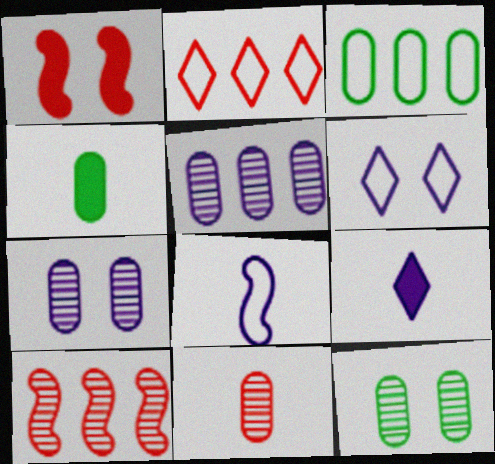[[1, 2, 11], 
[1, 6, 12], 
[3, 4, 12], 
[4, 6, 10], 
[5, 11, 12]]